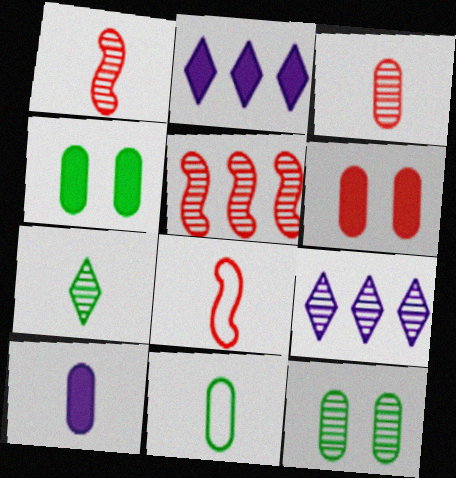[[1, 9, 12], 
[2, 8, 12], 
[3, 10, 11], 
[4, 8, 9], 
[7, 8, 10]]